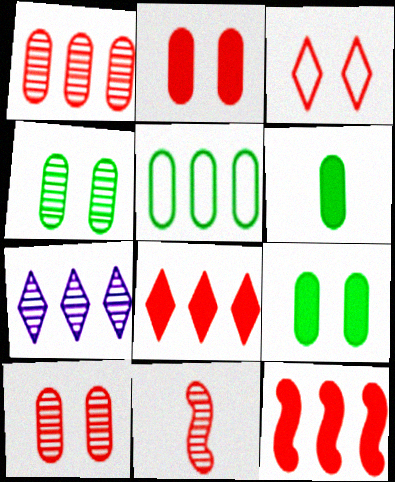[[4, 5, 6], 
[4, 7, 11], 
[5, 7, 12]]